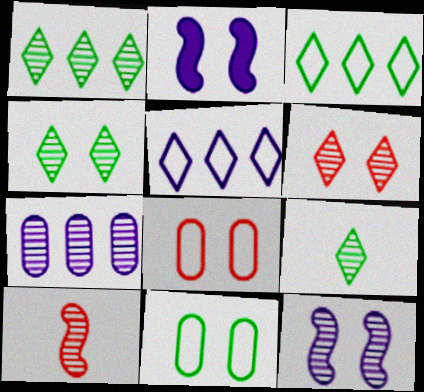[[1, 4, 9], 
[2, 4, 8], 
[2, 6, 11], 
[4, 7, 10]]